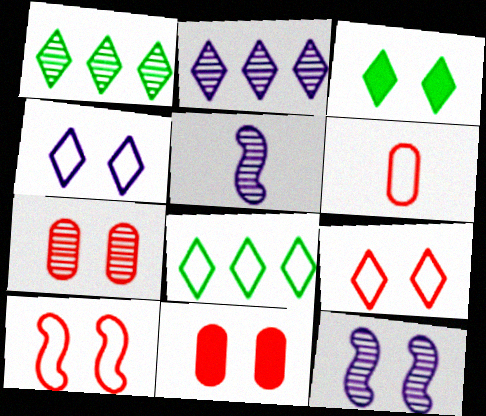[[1, 5, 7], 
[5, 8, 11]]